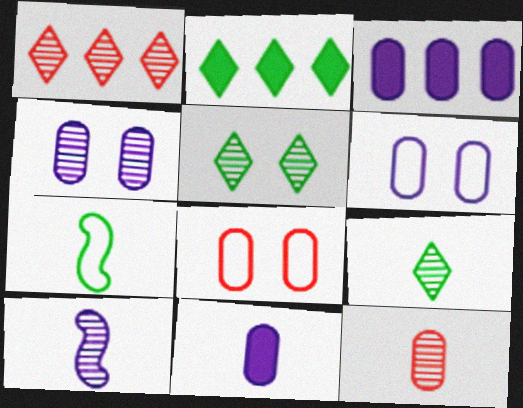[[2, 8, 10], 
[9, 10, 12]]